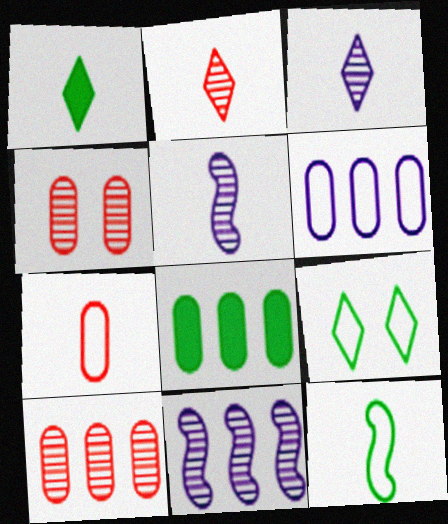[[1, 5, 7], 
[6, 8, 10]]